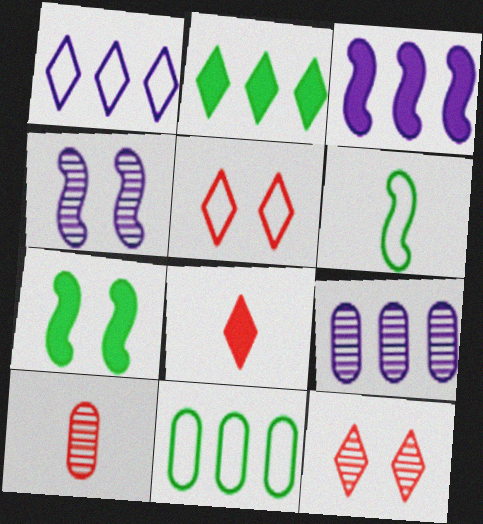[[1, 3, 9], 
[1, 7, 10], 
[4, 8, 11]]